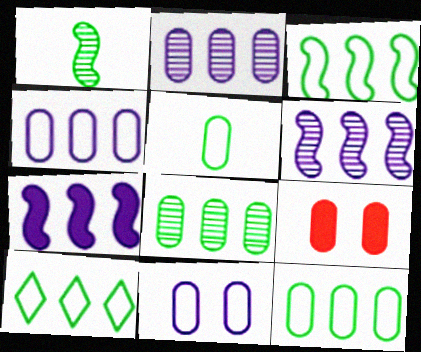[[2, 5, 9], 
[3, 10, 12]]